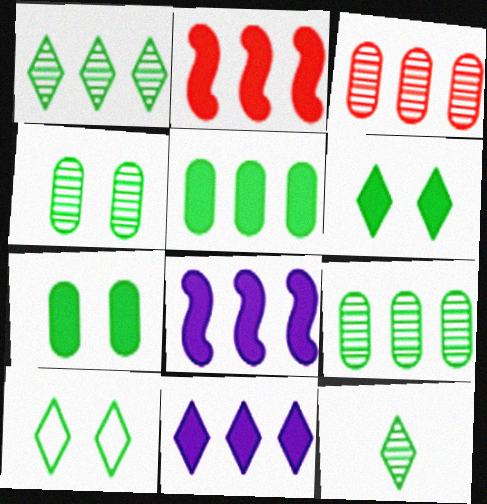[[2, 5, 11]]